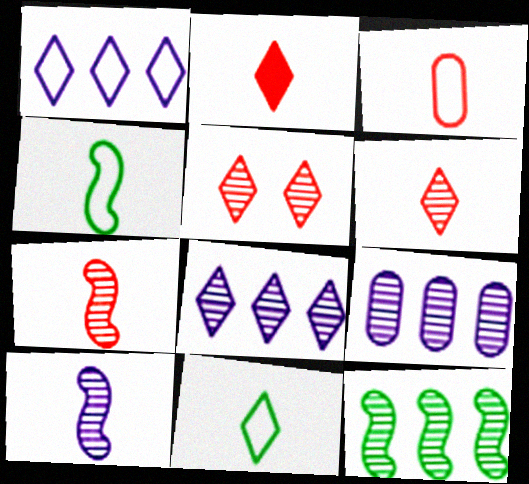[[2, 3, 7]]